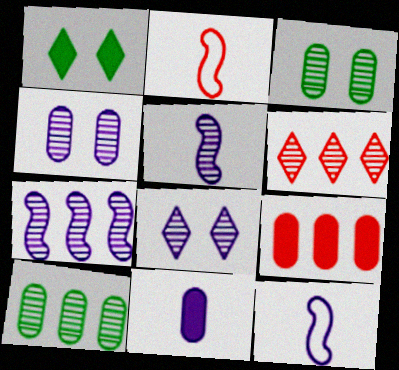[[3, 5, 6], 
[6, 7, 10]]